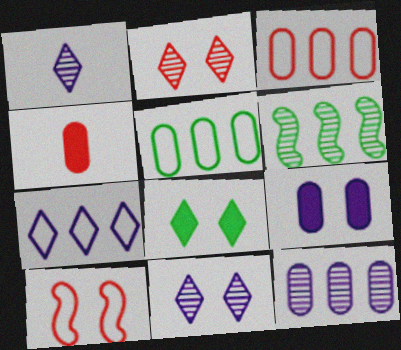[]